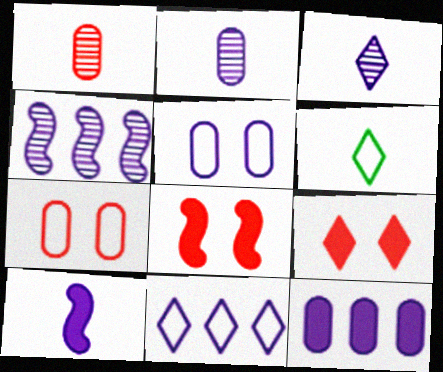[[1, 6, 10], 
[2, 5, 12], 
[4, 11, 12]]